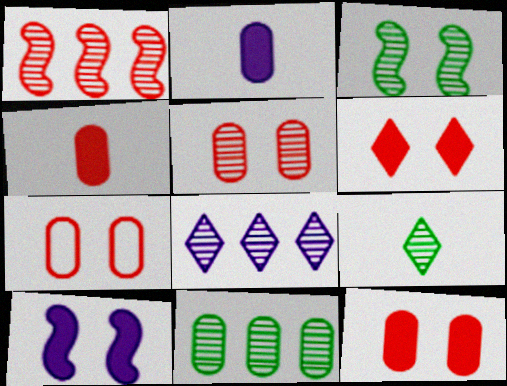[[1, 8, 11], 
[2, 7, 11], 
[3, 9, 11], 
[5, 7, 12]]